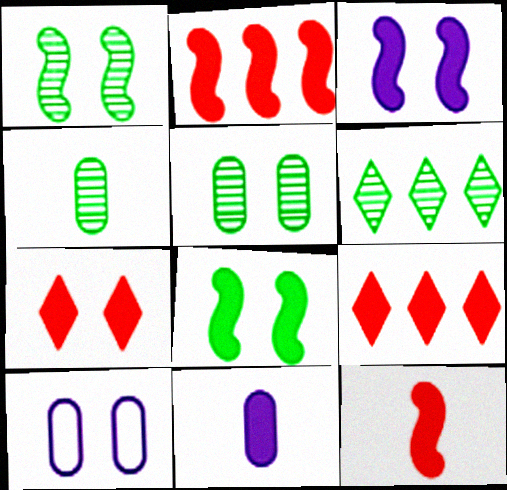[[1, 4, 6], 
[1, 7, 10], 
[6, 10, 12], 
[8, 9, 11]]